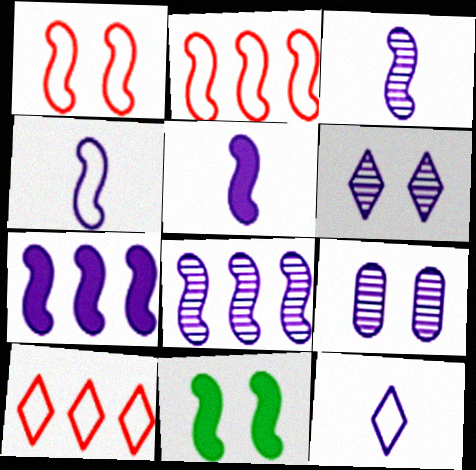[[2, 3, 11], 
[3, 4, 5], 
[7, 9, 12]]